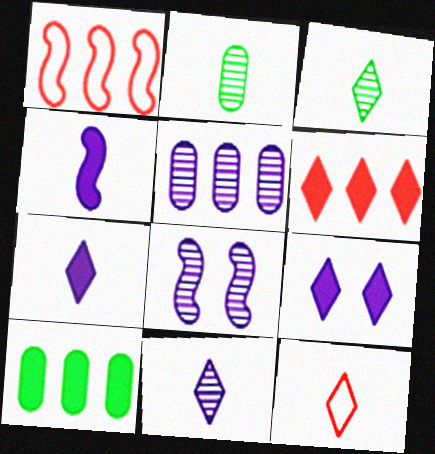[[1, 2, 9], 
[2, 4, 12], 
[3, 7, 12], 
[5, 8, 11], 
[8, 10, 12]]